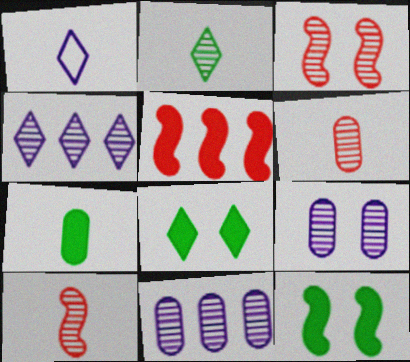[[1, 7, 10], 
[2, 3, 11]]